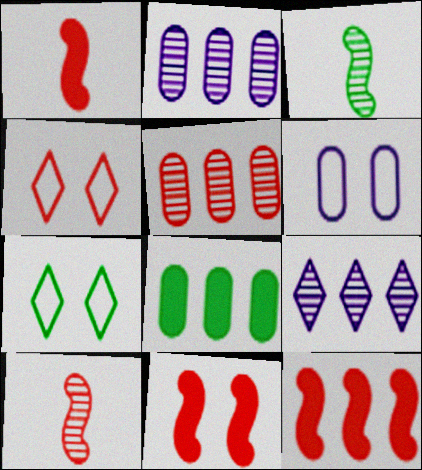[[1, 2, 7], 
[1, 4, 5], 
[1, 11, 12], 
[3, 7, 8]]